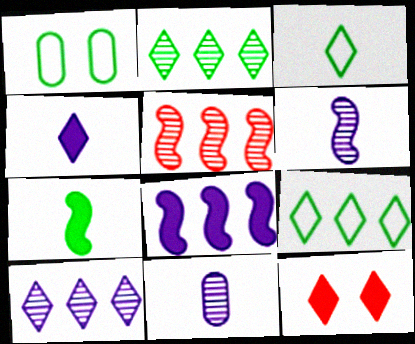[[1, 2, 7], 
[1, 4, 5], 
[3, 10, 12]]